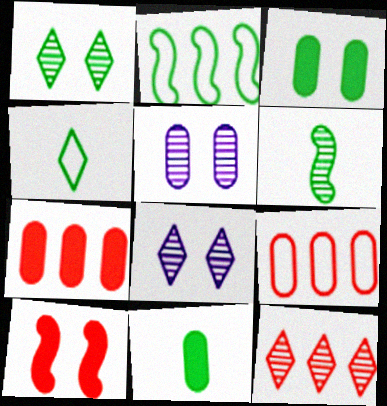[[1, 2, 11], 
[4, 6, 11], 
[5, 6, 12], 
[5, 9, 11]]